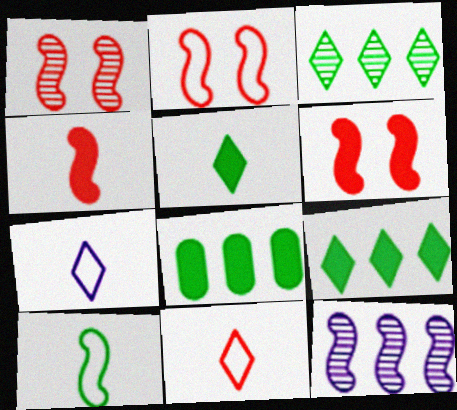[[1, 2, 6], 
[1, 7, 8], 
[6, 10, 12]]